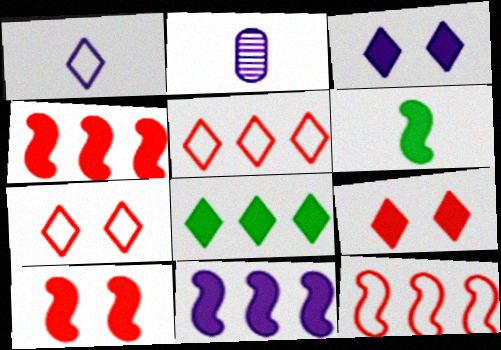[[6, 10, 11]]